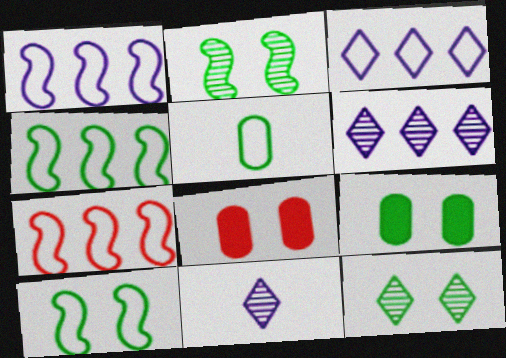[[1, 4, 7], 
[4, 8, 11], 
[7, 9, 11], 
[9, 10, 12]]